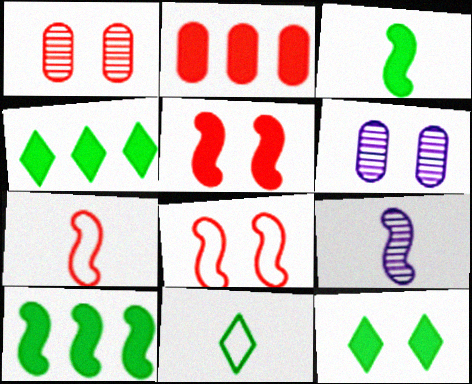[[3, 7, 9], 
[4, 6, 7], 
[6, 8, 12], 
[8, 9, 10]]